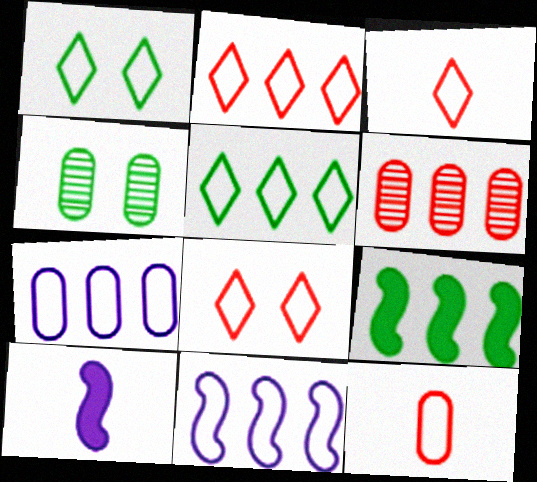[[1, 6, 10], 
[1, 11, 12], 
[2, 3, 8], 
[2, 4, 10]]